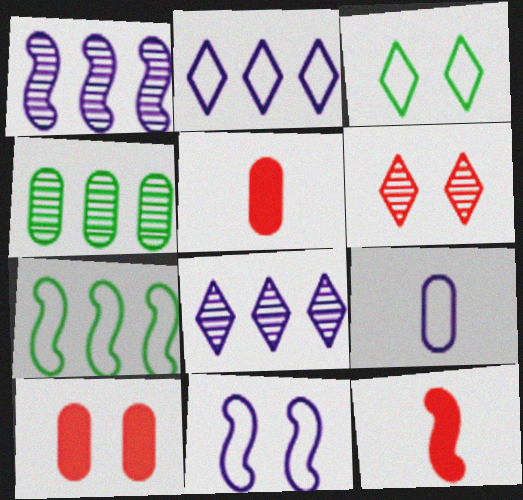[[1, 3, 5], 
[2, 9, 11], 
[4, 9, 10]]